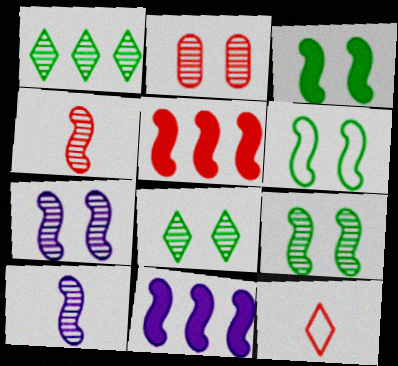[[1, 2, 10], 
[2, 5, 12], 
[2, 7, 8], 
[3, 6, 9], 
[4, 6, 11], 
[5, 6, 10]]